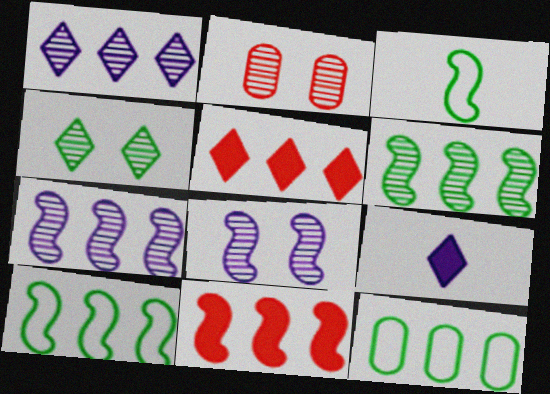[[1, 11, 12], 
[2, 4, 8], 
[2, 9, 10], 
[3, 8, 11], 
[5, 7, 12], 
[7, 10, 11]]